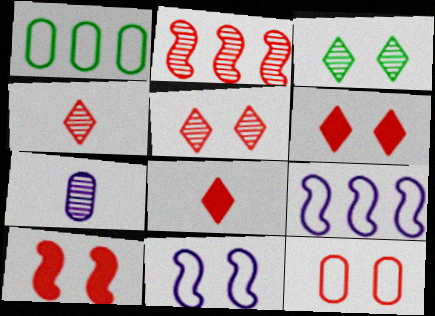[[2, 3, 7], 
[2, 8, 12], 
[5, 10, 12]]